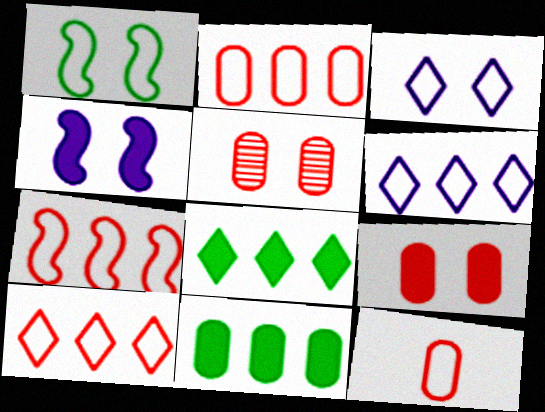[[1, 6, 12], 
[2, 7, 10]]